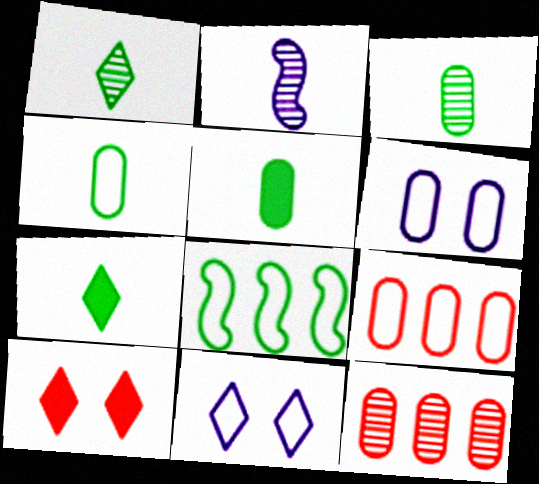[[3, 4, 5], 
[4, 6, 9], 
[5, 6, 12]]